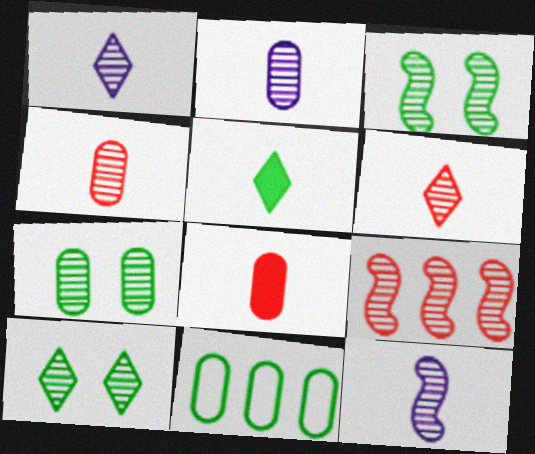[[1, 2, 12], 
[1, 7, 9], 
[2, 9, 10], 
[3, 5, 11], 
[3, 7, 10], 
[3, 9, 12]]